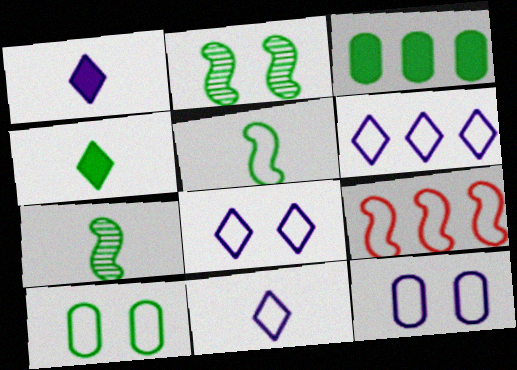[[6, 8, 11], 
[9, 10, 11]]